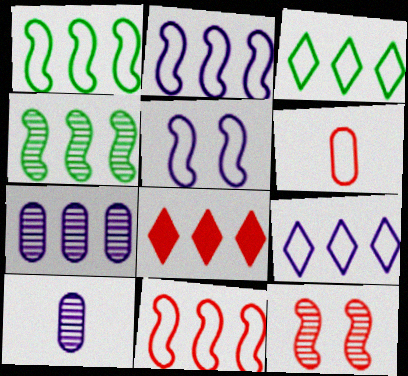[[1, 2, 11], 
[1, 7, 8], 
[3, 5, 6], 
[6, 8, 12]]